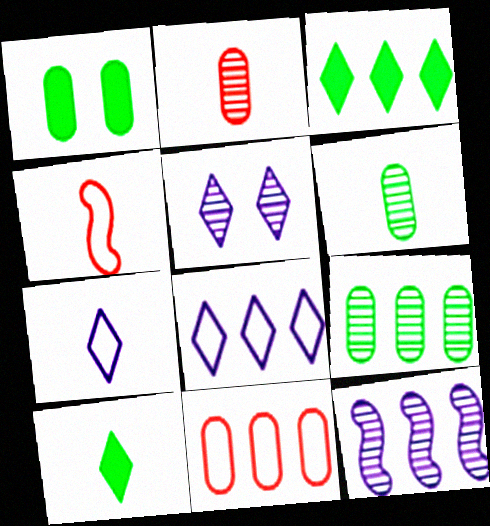[[3, 11, 12]]